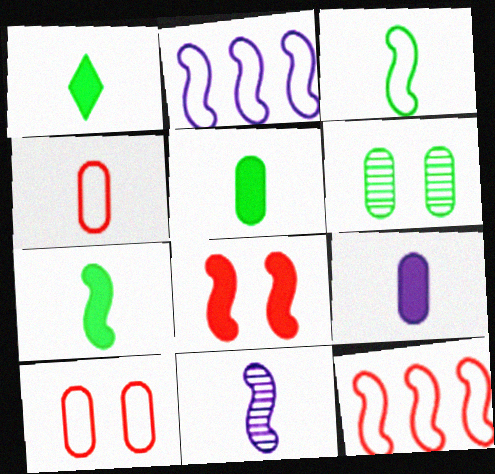[[1, 4, 11], 
[1, 5, 7]]